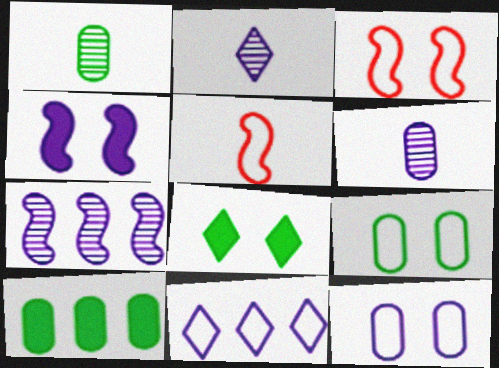[[1, 9, 10], 
[2, 3, 10], 
[4, 6, 11], 
[5, 9, 11]]